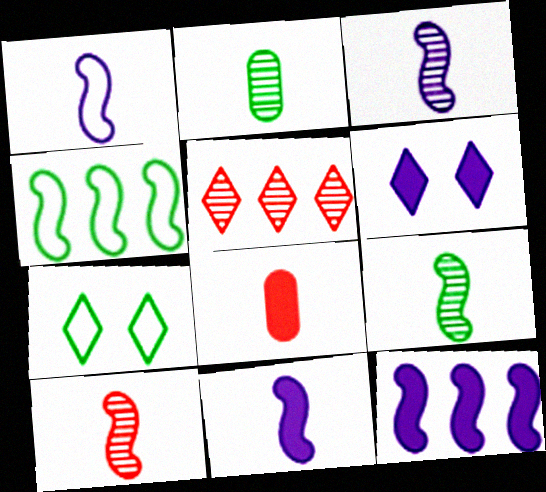[[1, 3, 11], 
[3, 9, 10]]